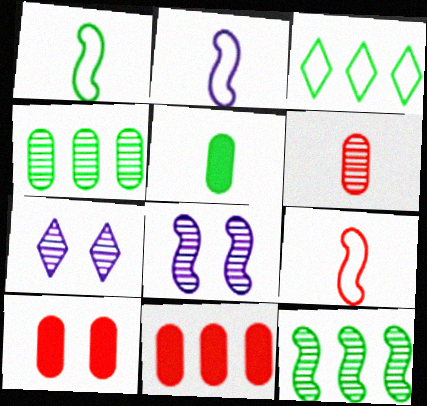[[1, 2, 9], 
[1, 7, 11], 
[6, 7, 12]]